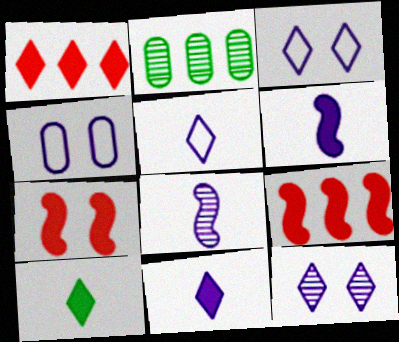[[2, 5, 7]]